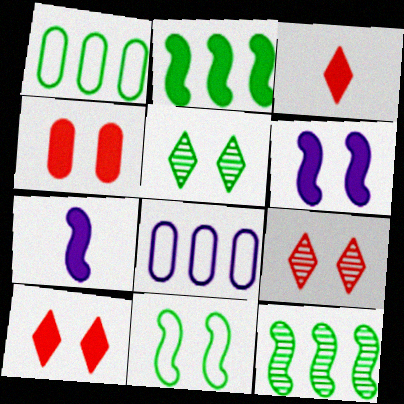[[1, 7, 9]]